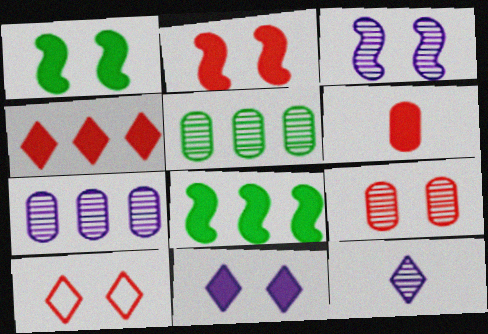[[2, 4, 6], 
[2, 9, 10], 
[3, 7, 12], 
[6, 8, 11]]